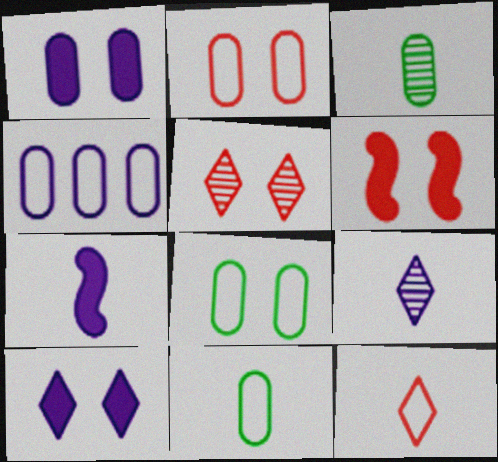[[2, 4, 11], 
[2, 5, 6], 
[3, 7, 12]]